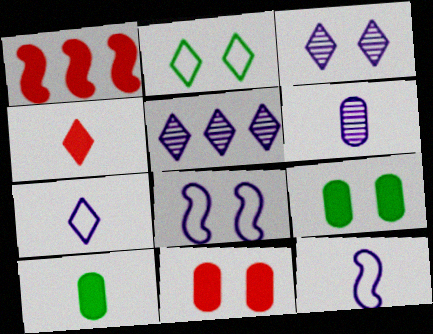[[1, 2, 6], 
[1, 4, 11], 
[2, 4, 5]]